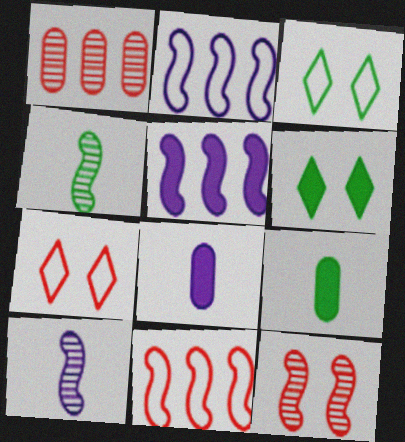[]